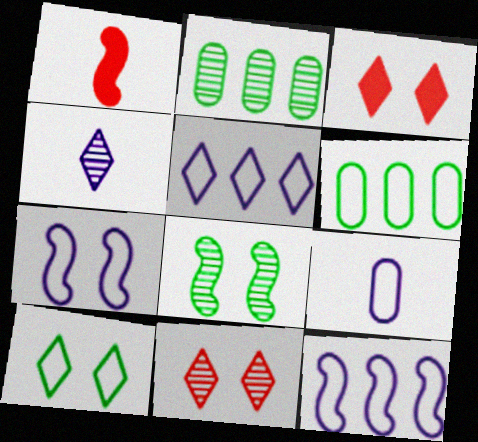[[1, 8, 12], 
[5, 7, 9]]